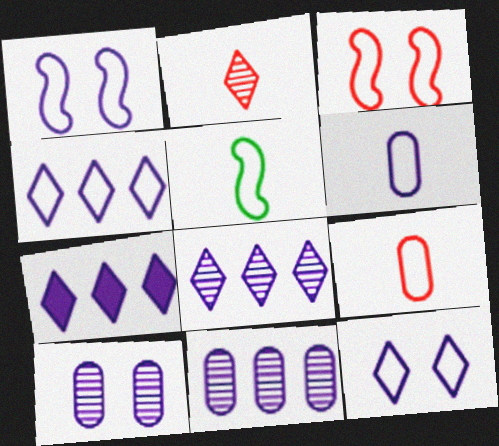[[1, 4, 6], 
[4, 7, 8]]